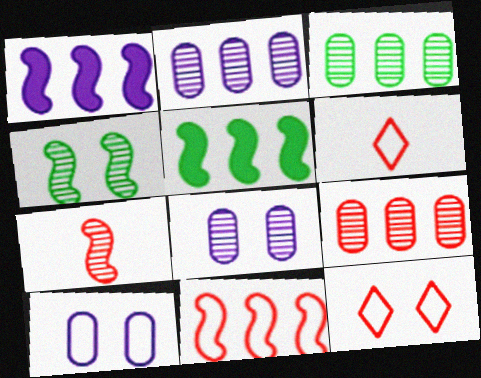[[2, 3, 9], 
[5, 6, 8]]